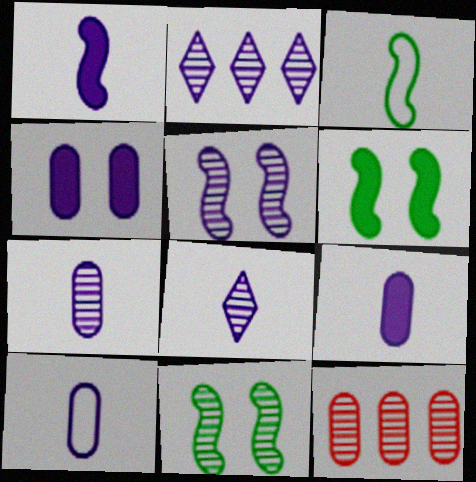[[1, 8, 10], 
[2, 5, 7], 
[7, 9, 10], 
[8, 11, 12]]